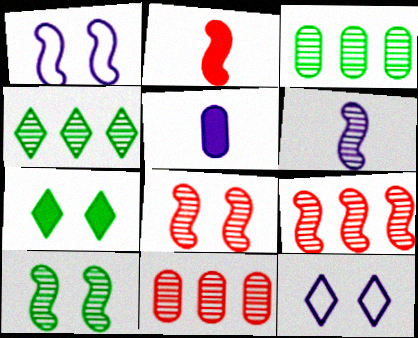[[2, 3, 12], 
[6, 9, 10]]